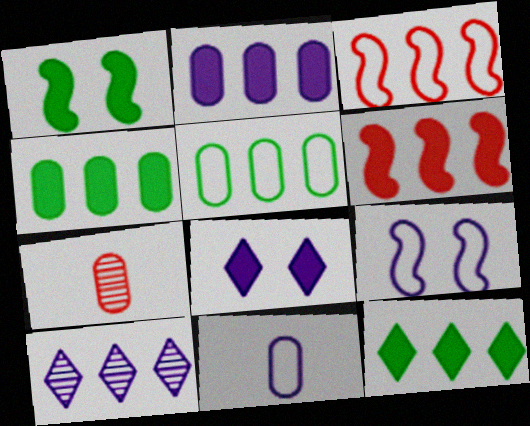[[2, 6, 12], 
[3, 4, 10], 
[5, 6, 10], 
[7, 9, 12]]